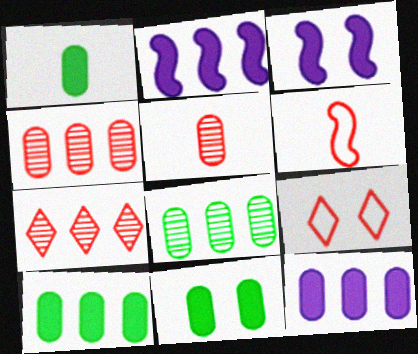[[1, 10, 11]]